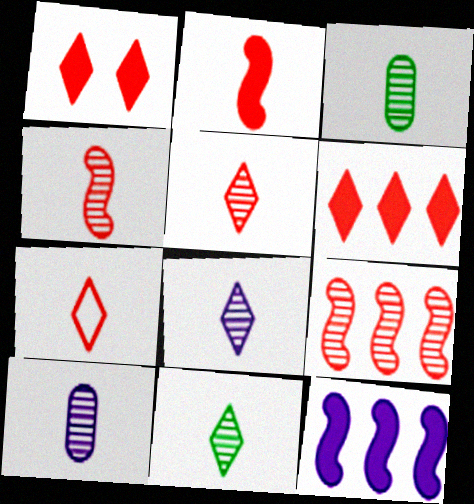[[3, 4, 8], 
[4, 10, 11], 
[5, 8, 11]]